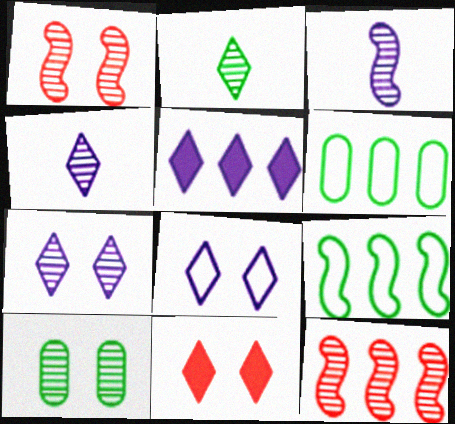[[1, 7, 10], 
[3, 6, 11], 
[4, 5, 8], 
[4, 10, 12], 
[5, 6, 12]]